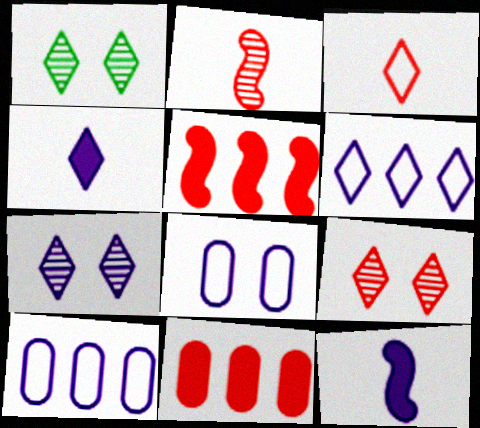[[1, 7, 9], 
[4, 6, 7], 
[7, 10, 12]]